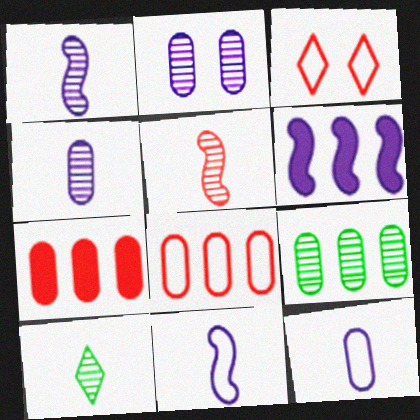[[3, 5, 7], 
[4, 5, 10]]